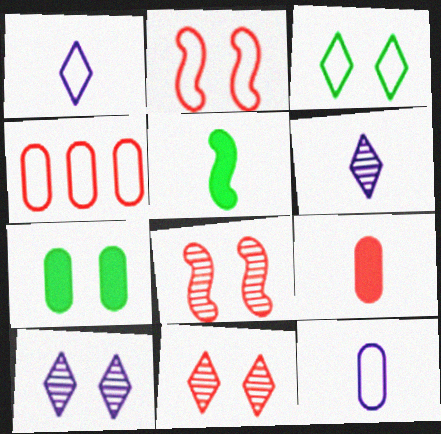[[2, 7, 10], 
[4, 5, 10]]